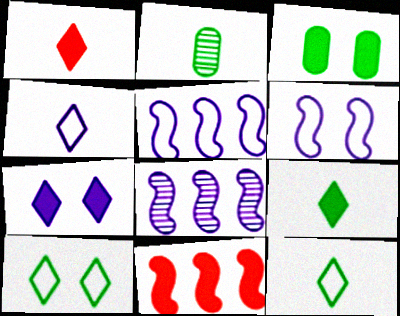[]